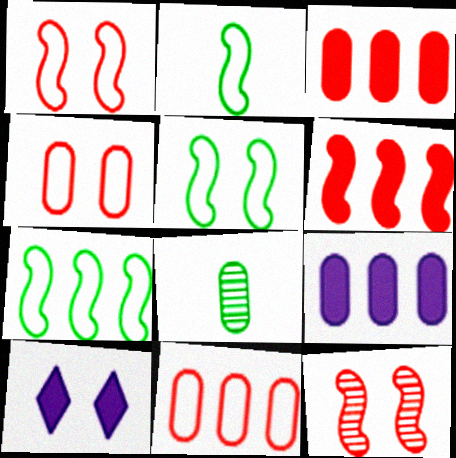[[2, 5, 7], 
[4, 8, 9]]